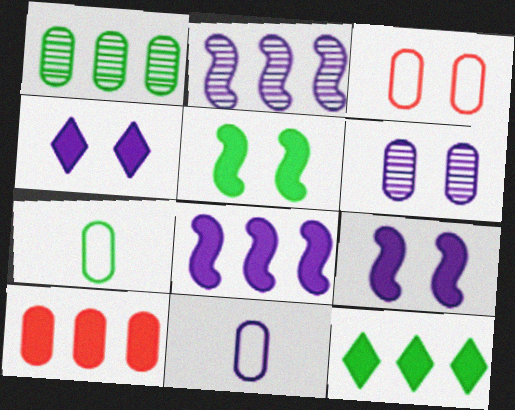[[2, 4, 11], 
[6, 7, 10], 
[8, 10, 12]]